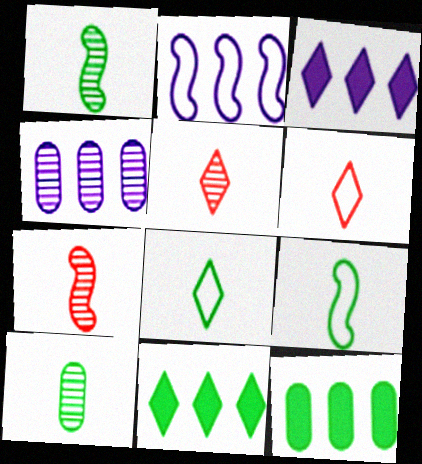[[2, 3, 4]]